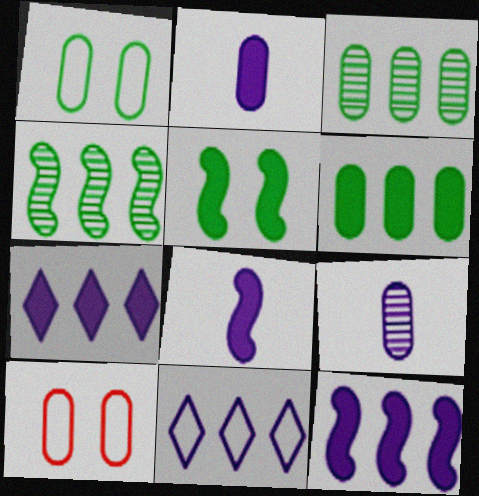[[2, 3, 10], 
[6, 9, 10]]